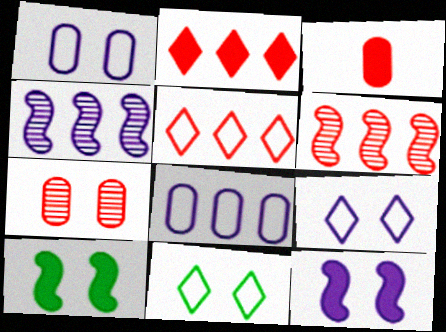[[3, 4, 11], 
[7, 9, 10], 
[7, 11, 12]]